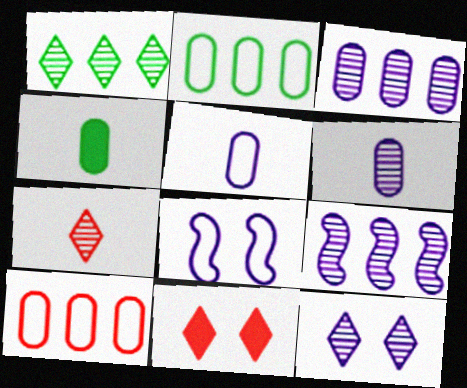[[1, 7, 12], 
[6, 9, 12]]